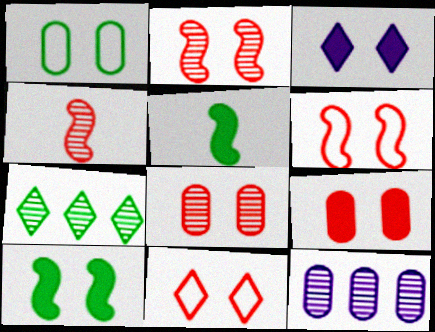[[1, 2, 3], 
[1, 5, 7], 
[2, 9, 11], 
[3, 9, 10], 
[5, 11, 12]]